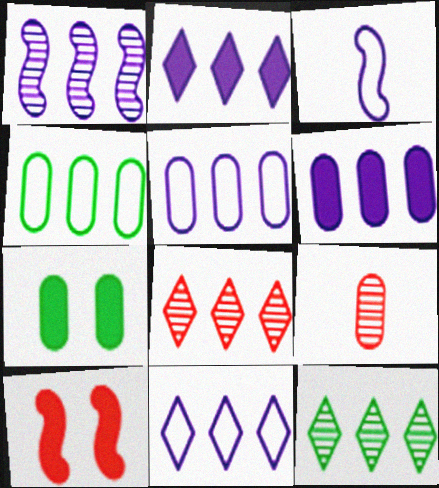[[1, 2, 5], 
[1, 6, 11], 
[3, 7, 8], 
[5, 7, 9]]